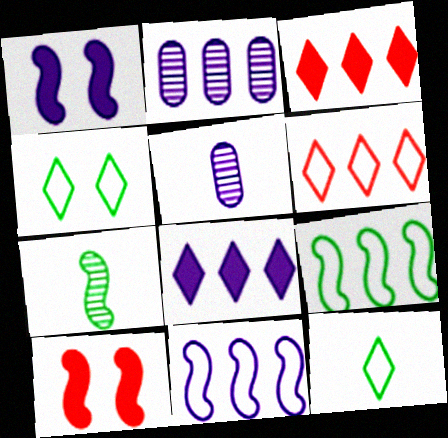[[2, 3, 9], 
[2, 8, 11], 
[2, 10, 12], 
[7, 10, 11]]